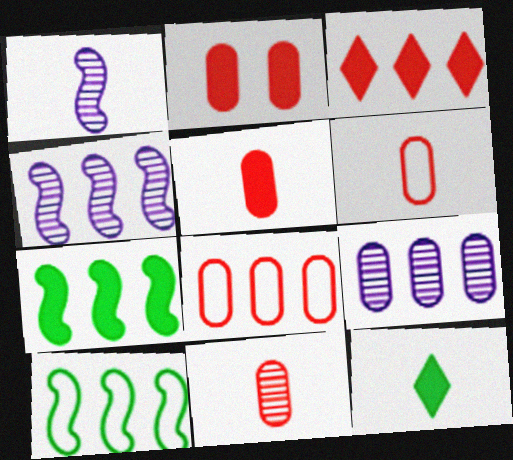[[1, 6, 12], 
[2, 8, 11], 
[3, 9, 10], 
[5, 6, 11]]